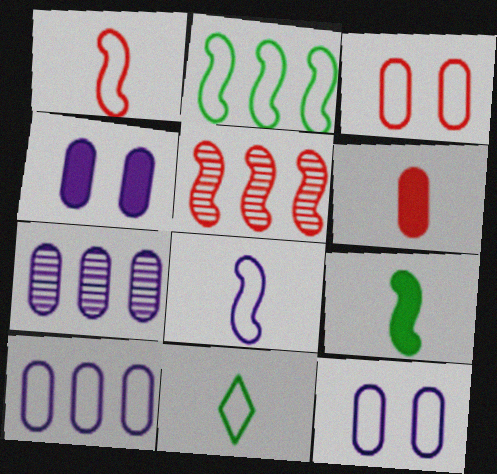[[4, 5, 11]]